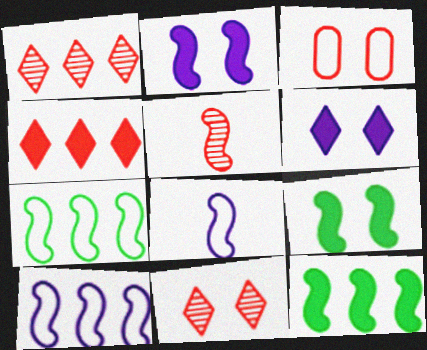[[2, 5, 7], 
[3, 4, 5], 
[5, 9, 10]]